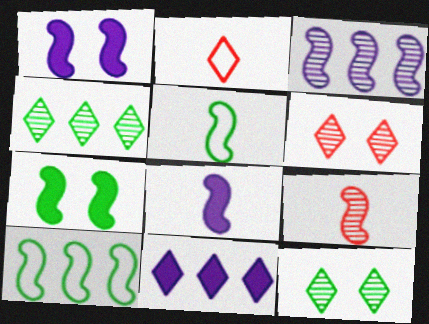[[1, 9, 10], 
[2, 11, 12], 
[5, 8, 9]]